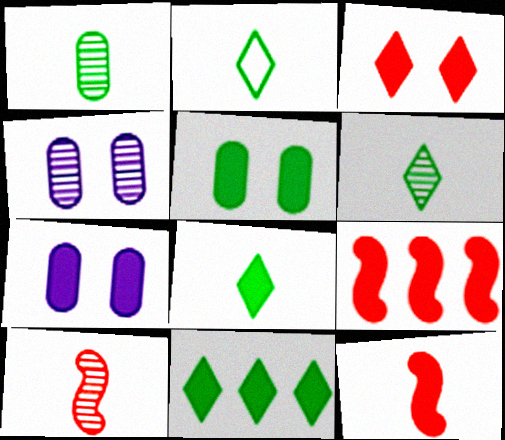[[2, 4, 9], 
[2, 6, 8], 
[7, 8, 9], 
[7, 11, 12]]